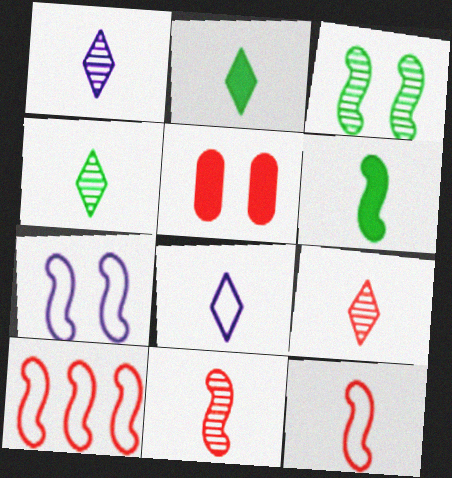[[1, 4, 9], 
[2, 8, 9], 
[5, 9, 10]]